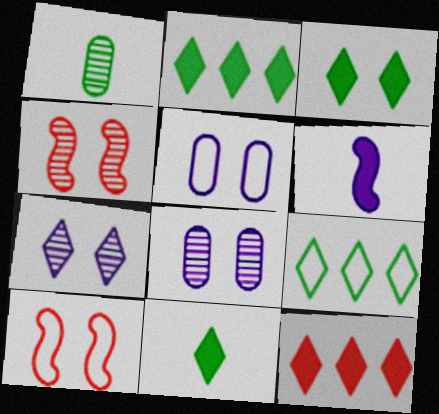[[2, 3, 11], 
[3, 4, 5], 
[3, 8, 10]]